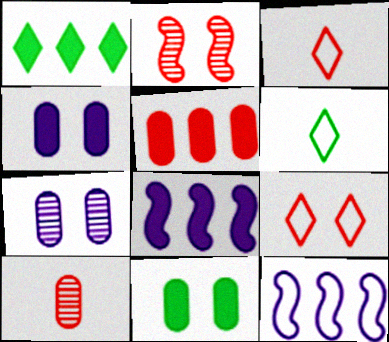[[1, 5, 8], 
[2, 3, 5]]